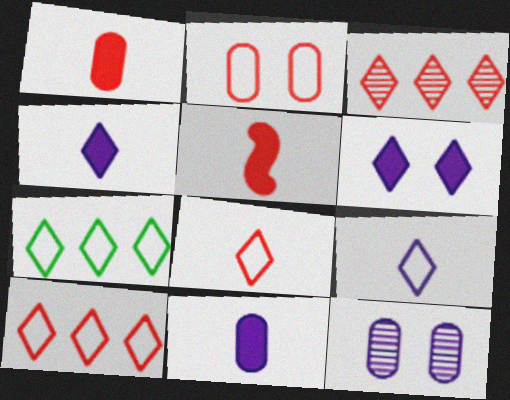[[2, 3, 5], 
[5, 7, 12]]